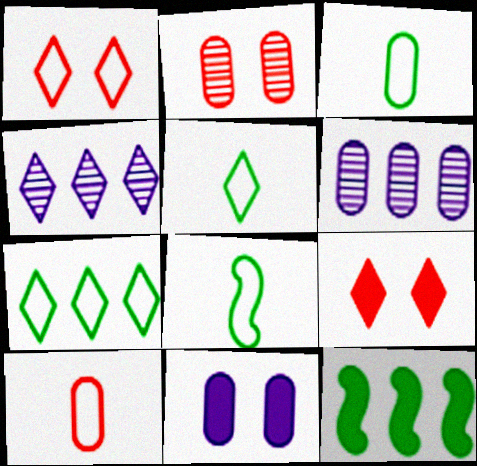[[3, 5, 8], 
[4, 5, 9], 
[6, 8, 9]]